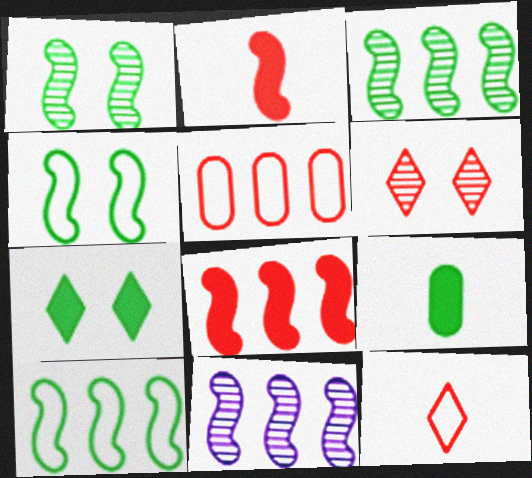[[2, 4, 11], 
[2, 5, 6], 
[8, 10, 11]]